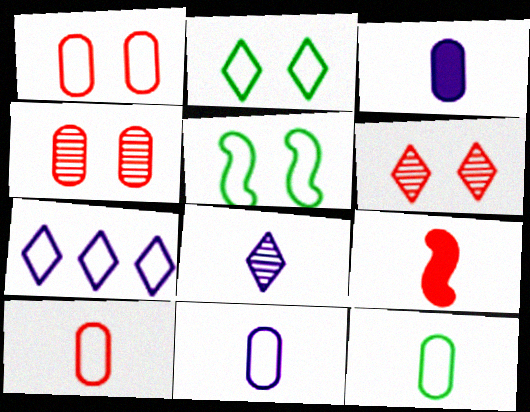[[5, 7, 10], 
[8, 9, 12], 
[10, 11, 12]]